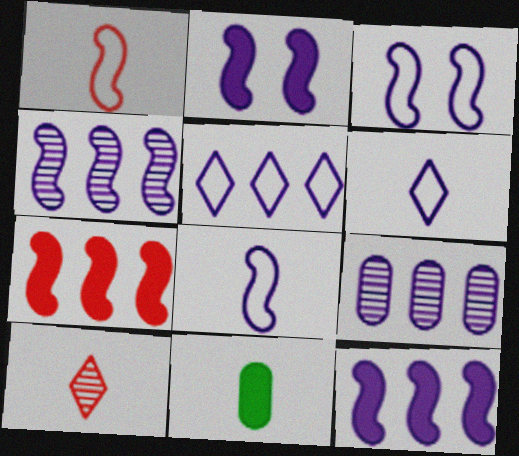[[2, 4, 8], 
[2, 6, 9], 
[5, 9, 12], 
[8, 10, 11]]